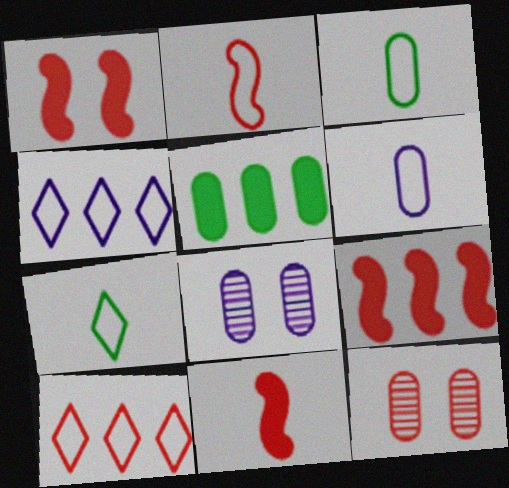[[1, 9, 11], 
[2, 6, 7], 
[5, 6, 12], 
[7, 8, 9], 
[10, 11, 12]]